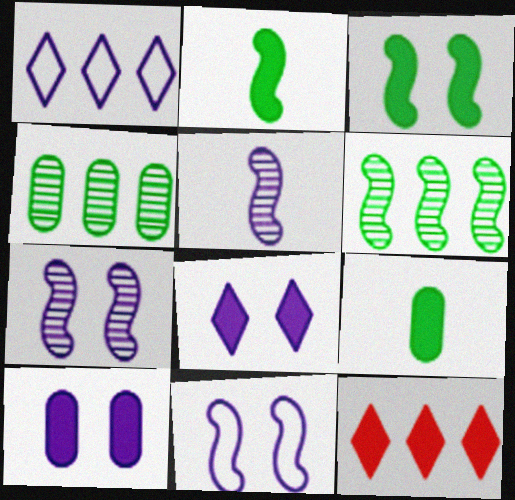[[1, 5, 10], 
[2, 10, 12]]